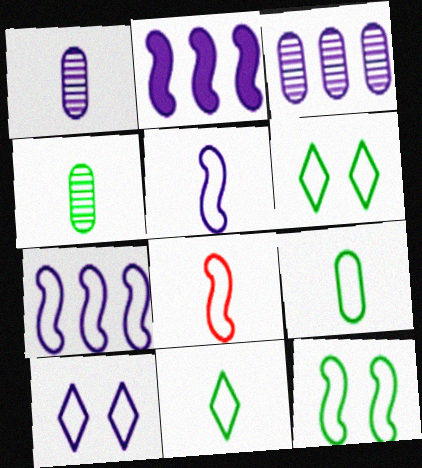[[1, 2, 10], 
[7, 8, 12]]